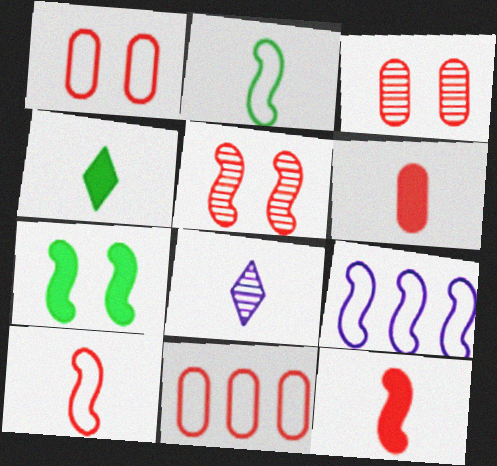[[2, 6, 8], 
[3, 4, 9], 
[3, 6, 11], 
[7, 8, 11]]